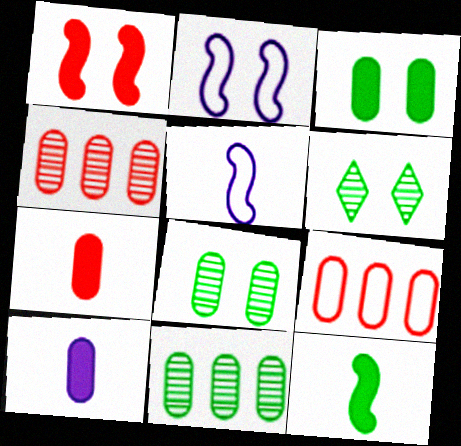[[8, 9, 10]]